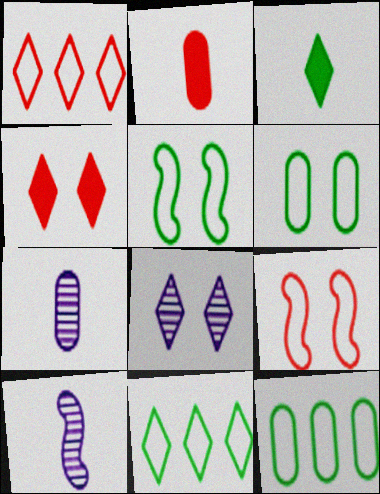[[1, 3, 8], 
[4, 10, 12]]